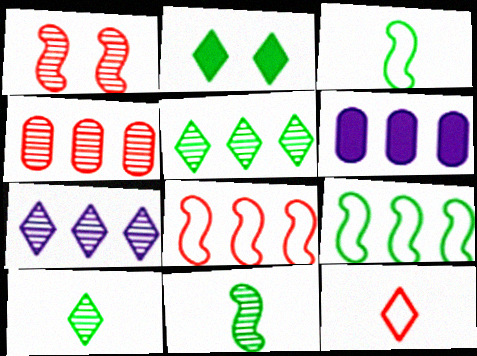[[2, 7, 12], 
[5, 6, 8]]